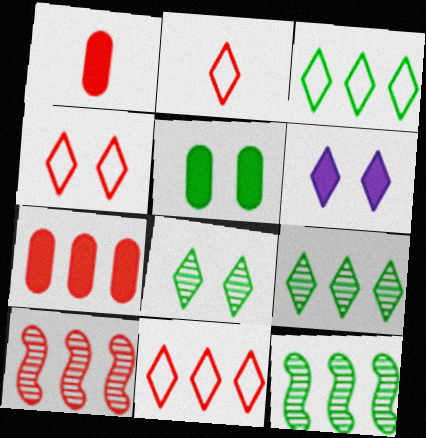[[1, 4, 10], 
[2, 4, 11], 
[2, 6, 9], 
[4, 6, 8], 
[7, 10, 11]]